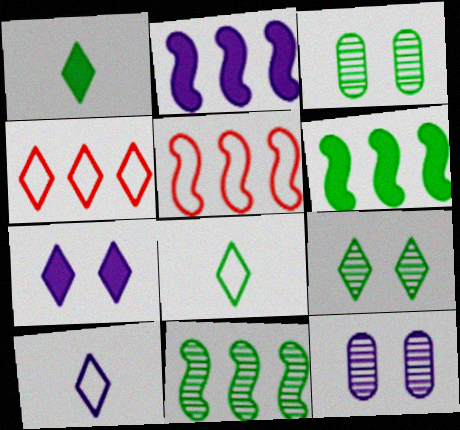[[1, 5, 12], 
[2, 5, 11], 
[2, 10, 12], 
[3, 6, 8]]